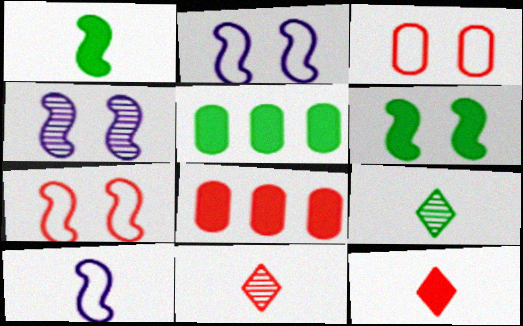[[2, 5, 11], 
[2, 8, 9], 
[4, 6, 7], 
[7, 8, 11]]